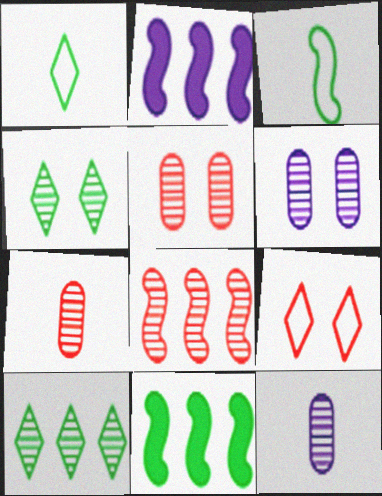[[1, 2, 5], 
[4, 8, 12], 
[9, 11, 12]]